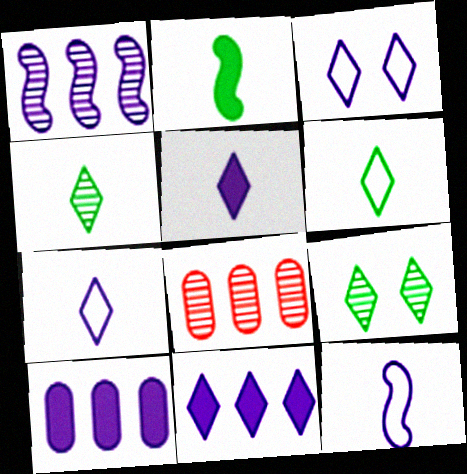[[2, 3, 8]]